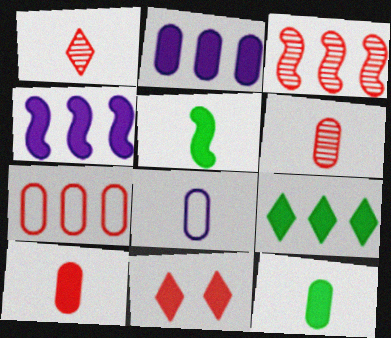[[1, 5, 8], 
[2, 5, 11], 
[4, 11, 12], 
[6, 8, 12]]